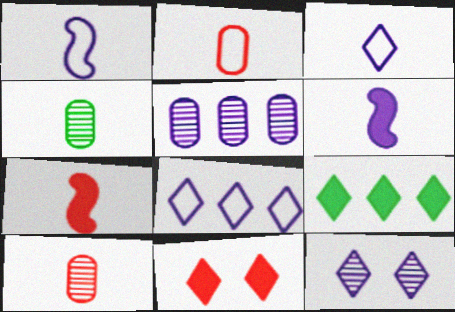[[3, 4, 7]]